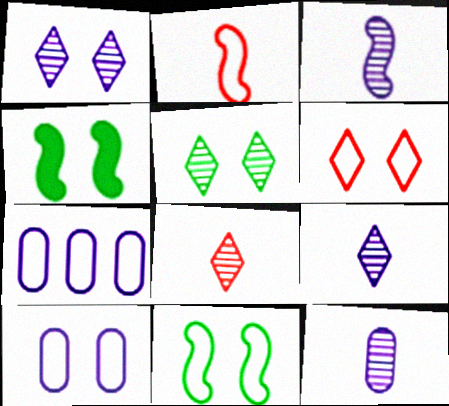[[3, 9, 12], 
[4, 7, 8], 
[6, 10, 11]]